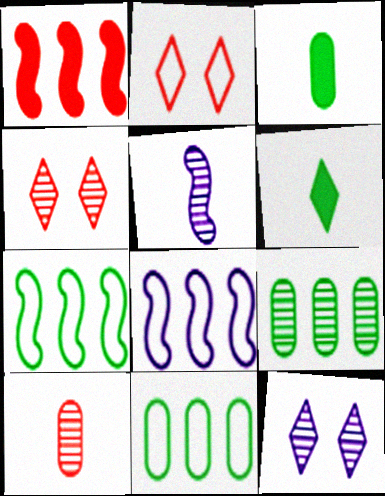[[1, 2, 10], 
[3, 4, 8], 
[4, 5, 9]]